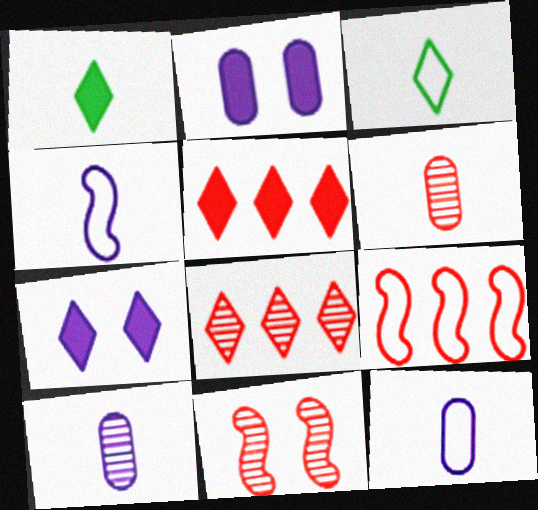[[1, 4, 6], 
[1, 5, 7], 
[3, 7, 8], 
[6, 8, 11]]